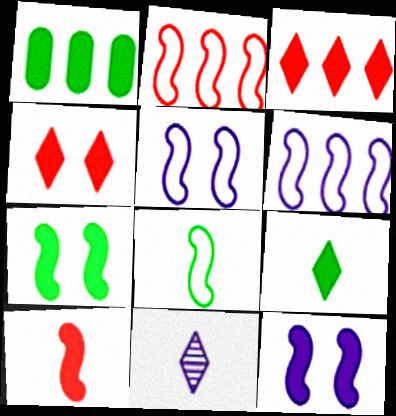[[1, 7, 9], 
[2, 5, 8]]